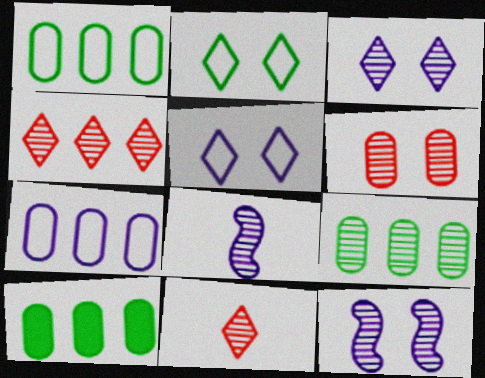[[1, 9, 10], 
[9, 11, 12]]